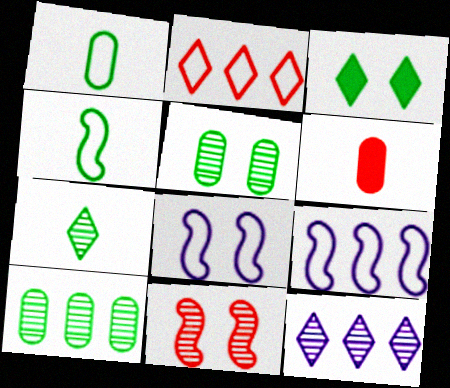[[1, 2, 8], 
[2, 6, 11], 
[3, 4, 10]]